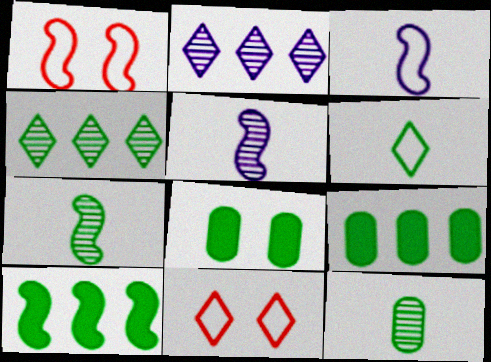[[1, 5, 10], 
[5, 9, 11]]